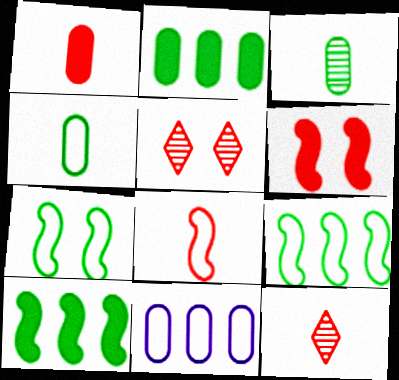[[1, 8, 12]]